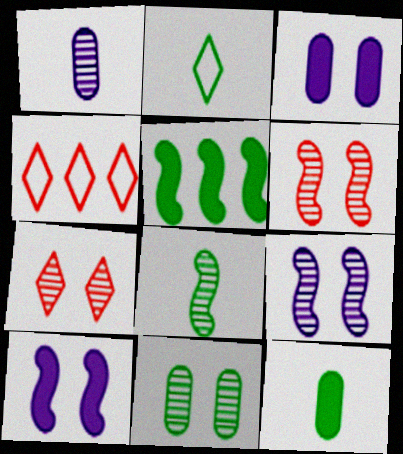[[2, 5, 11], 
[2, 8, 12], 
[3, 4, 8], 
[4, 9, 12], 
[7, 9, 11]]